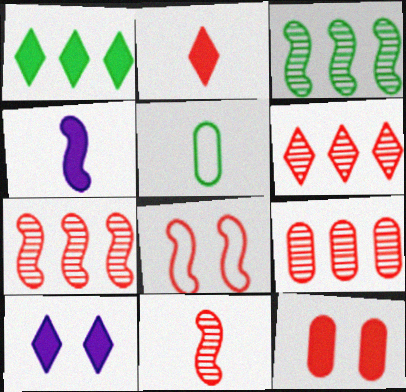[[1, 2, 10], 
[1, 4, 12], 
[2, 8, 9], 
[3, 4, 8], 
[5, 7, 10], 
[6, 7, 9]]